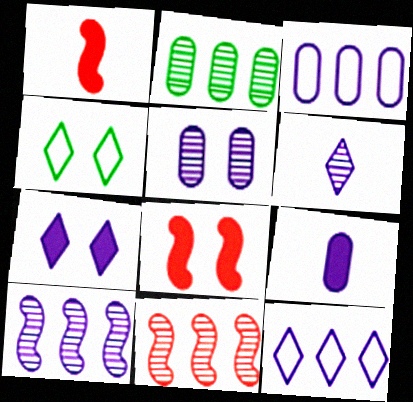[[3, 5, 9], 
[4, 5, 8], 
[4, 9, 11], 
[5, 6, 10], 
[6, 7, 12]]